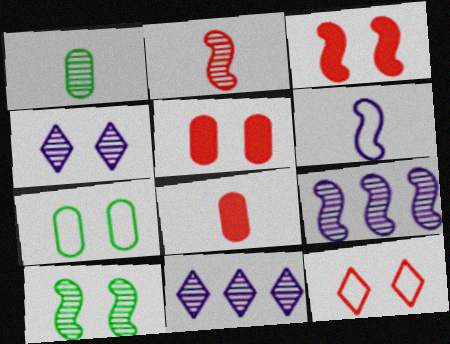[[2, 9, 10], 
[3, 4, 7]]